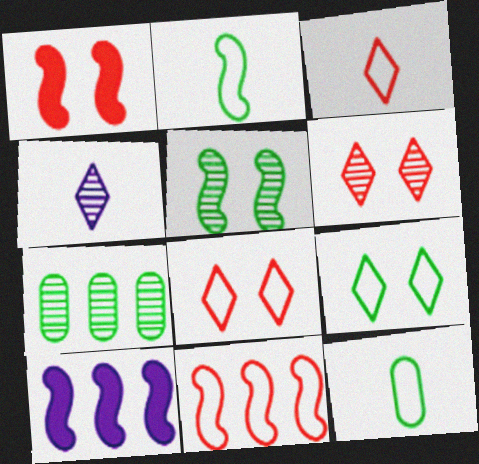[[6, 10, 12]]